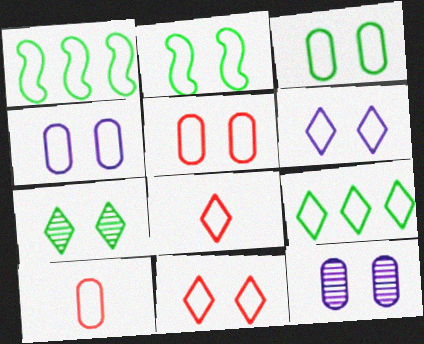[[1, 4, 8], 
[1, 6, 10], 
[2, 4, 11], 
[2, 5, 6], 
[3, 4, 5], 
[6, 8, 9]]